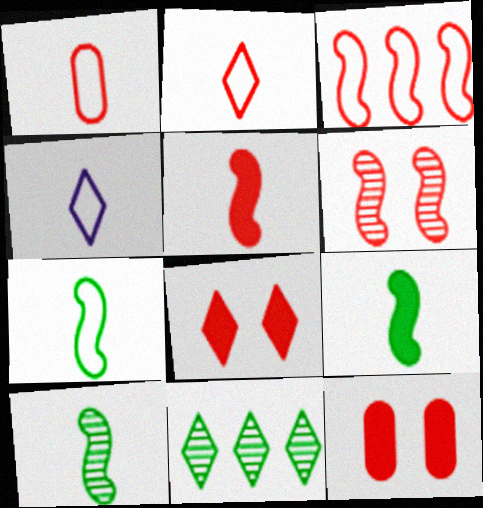[[1, 4, 7], 
[3, 5, 6], 
[4, 8, 11], 
[7, 9, 10]]